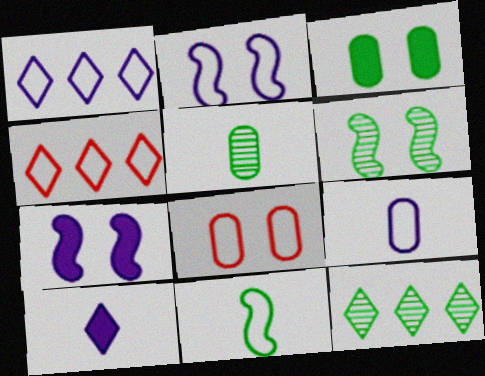[[1, 2, 9], 
[1, 8, 11], 
[3, 11, 12], 
[4, 5, 7], 
[5, 6, 12]]